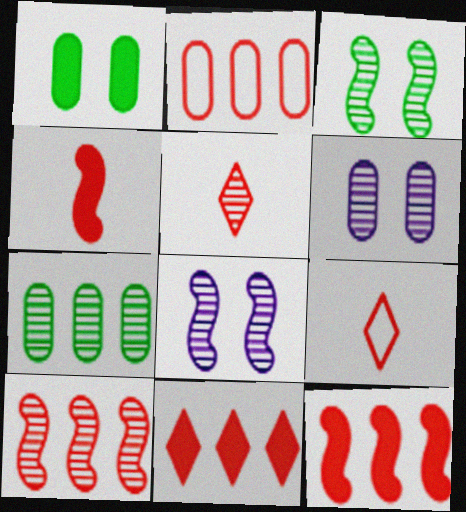[[2, 10, 11], 
[5, 7, 8]]